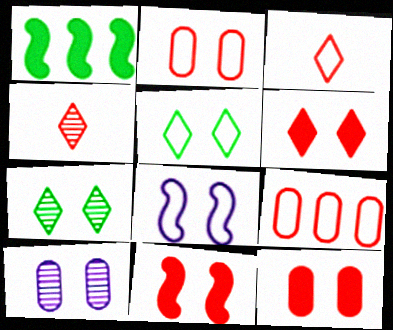[[1, 3, 10], 
[2, 5, 8], 
[4, 9, 11], 
[5, 10, 11], 
[6, 11, 12], 
[7, 8, 12]]